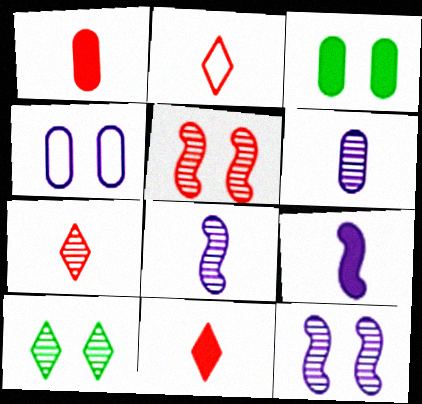[[2, 7, 11]]